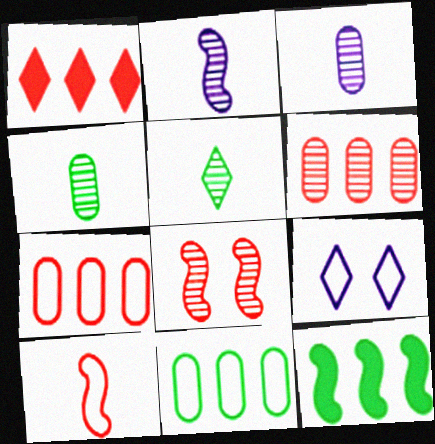[[1, 5, 9], 
[9, 10, 11]]